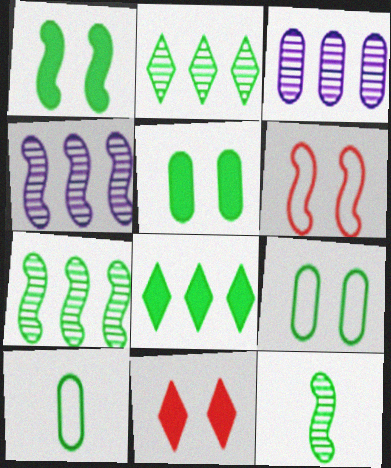[[1, 2, 10], 
[4, 10, 11], 
[8, 9, 12]]